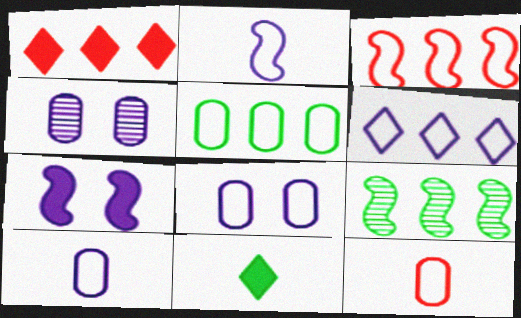[[2, 6, 8], 
[3, 4, 11], 
[3, 5, 6], 
[5, 8, 12]]